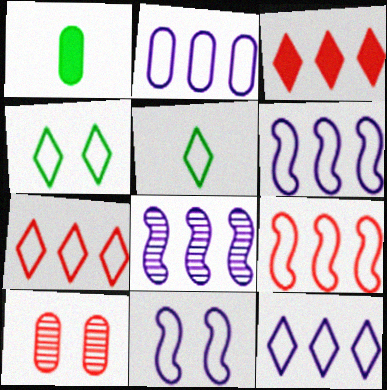[[1, 2, 10], 
[2, 6, 12]]